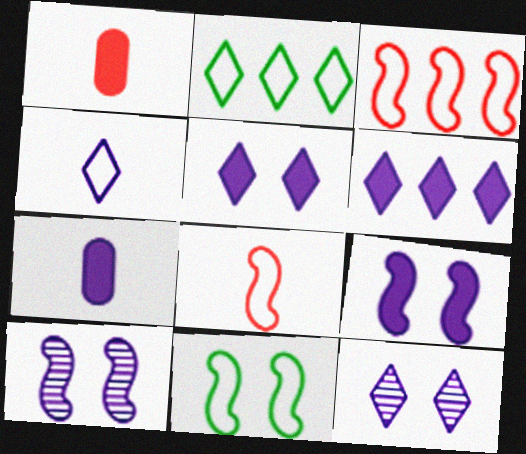[[1, 2, 10], 
[4, 6, 12], 
[6, 7, 9]]